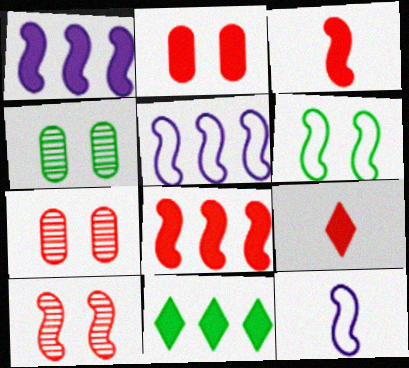[[2, 8, 9], 
[4, 5, 9], 
[7, 11, 12]]